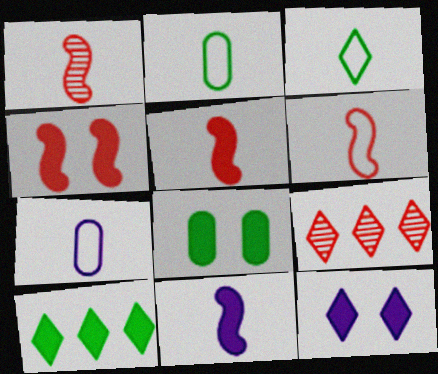[[1, 5, 6], 
[3, 6, 7], 
[3, 9, 12], 
[4, 8, 12]]